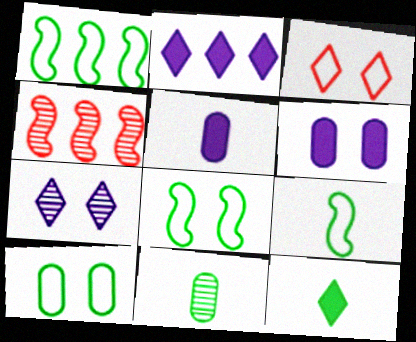[[1, 8, 9], 
[4, 7, 11], 
[9, 11, 12]]